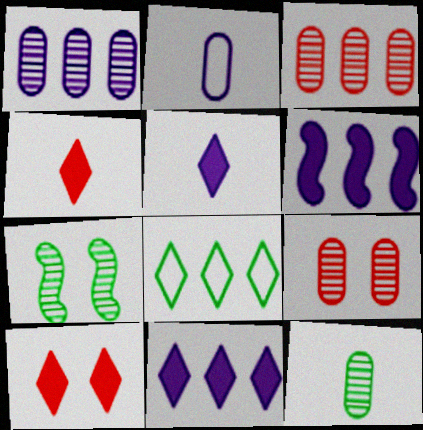[[1, 9, 12], 
[3, 6, 8]]